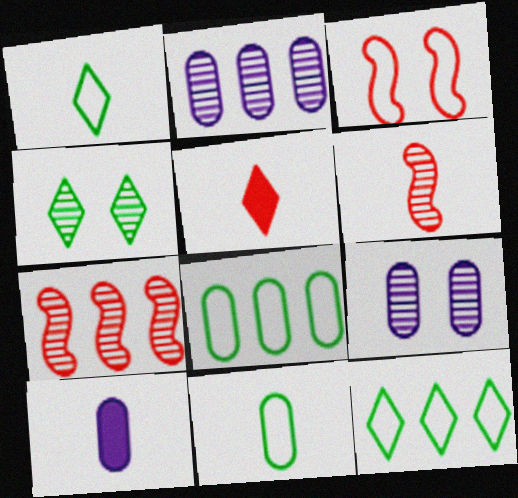[[1, 6, 10], 
[2, 4, 6]]